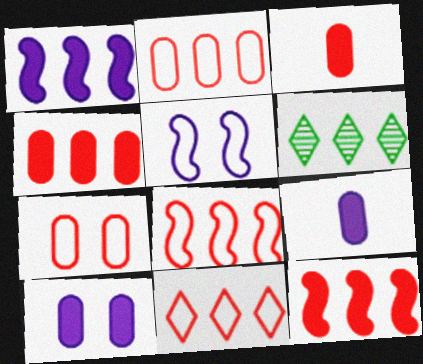[[1, 2, 6], 
[2, 8, 11], 
[3, 5, 6]]